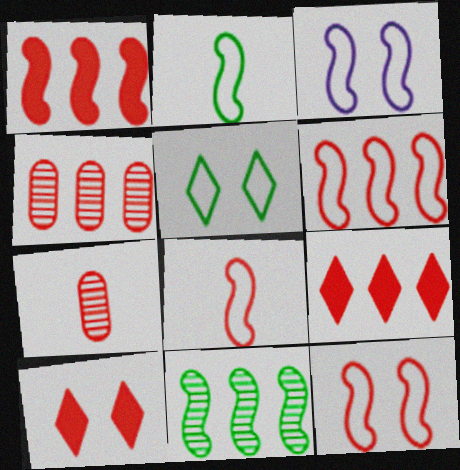[[2, 3, 6], 
[4, 6, 9], 
[4, 8, 10], 
[6, 7, 10], 
[6, 8, 12], 
[7, 9, 12]]